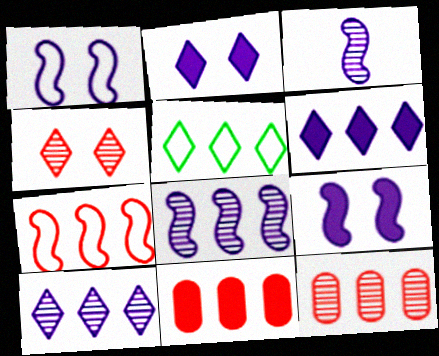[[5, 8, 11]]